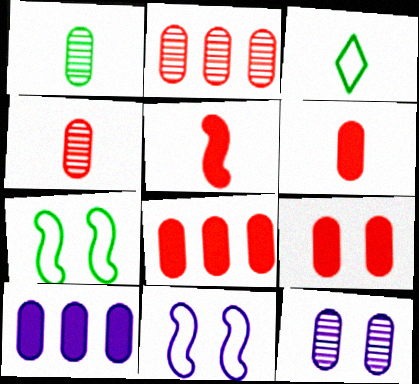[[1, 2, 12], 
[6, 8, 9]]